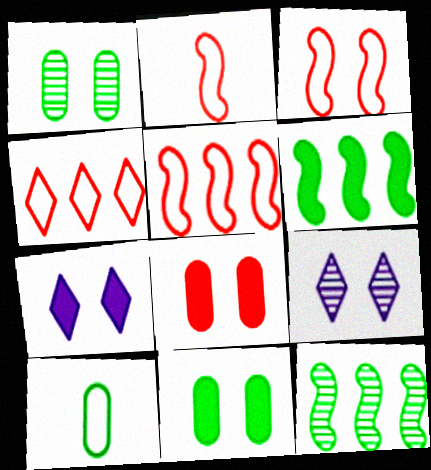[[1, 3, 7], 
[2, 3, 5], 
[3, 9, 11]]